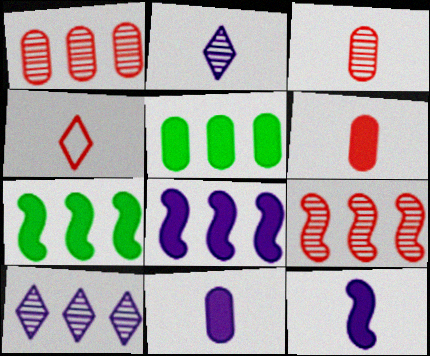[]